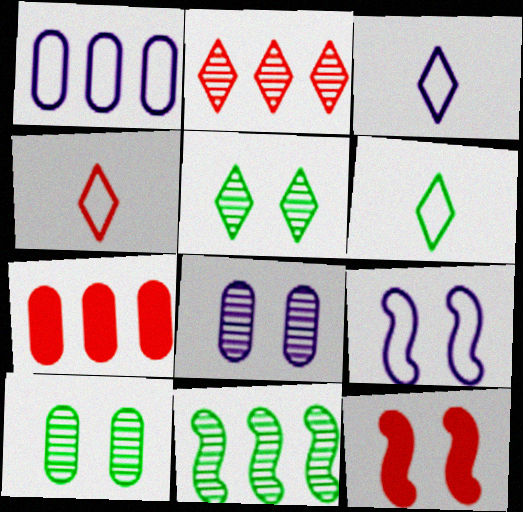[[1, 3, 9], 
[3, 4, 6]]